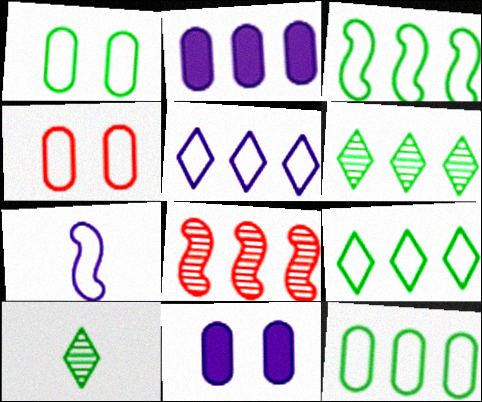[[2, 8, 9], 
[3, 9, 12], 
[4, 7, 9]]